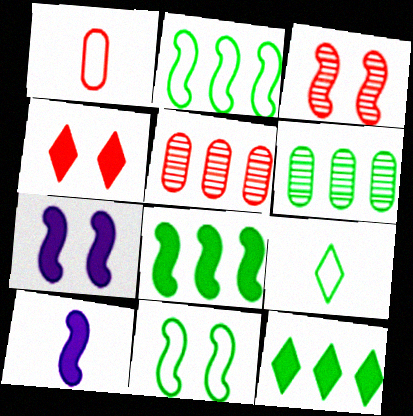[[2, 3, 10], 
[2, 6, 12], 
[3, 7, 11], 
[5, 7, 9]]